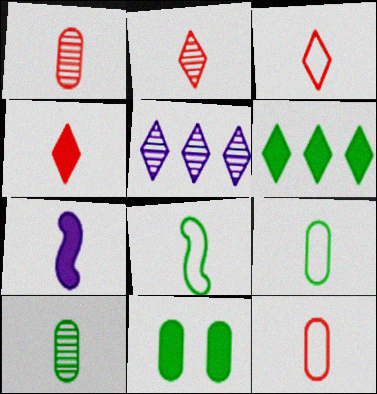[[2, 3, 4], 
[2, 7, 9], 
[3, 7, 10]]